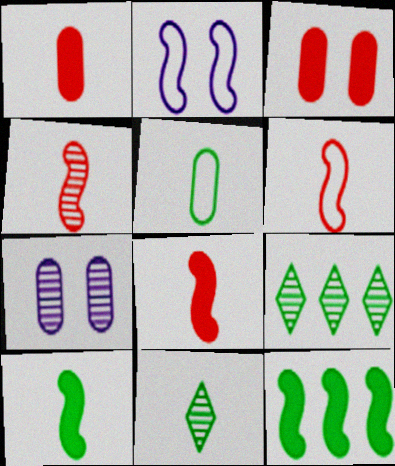[[1, 2, 9], 
[2, 4, 12], 
[4, 6, 8], 
[4, 7, 9], 
[5, 10, 11]]